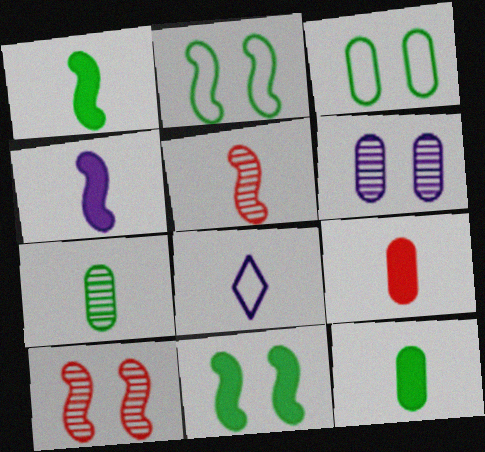[[5, 8, 12]]